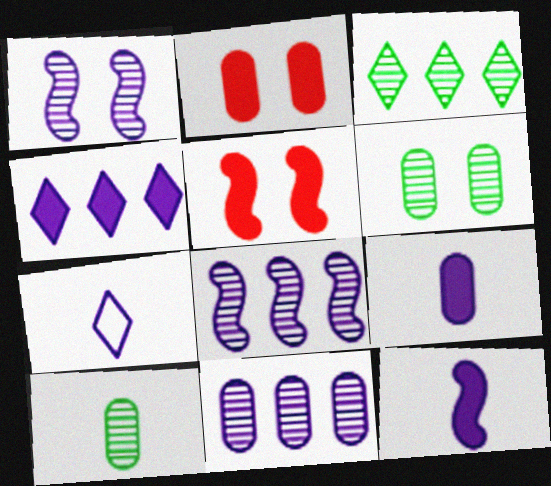[]